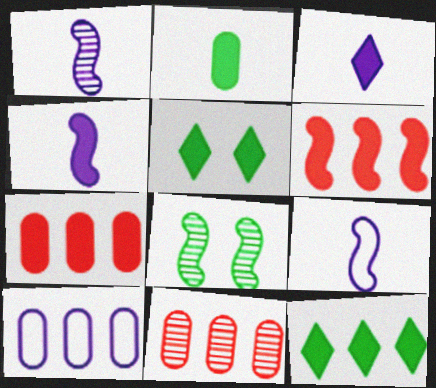[[1, 4, 9], 
[4, 5, 7], 
[5, 9, 11], 
[6, 8, 9]]